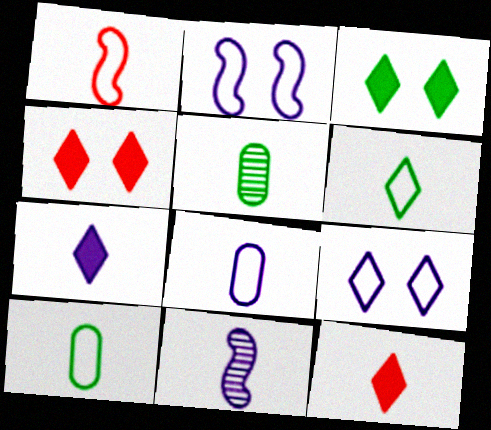[[1, 5, 7], 
[1, 6, 8], 
[7, 8, 11], 
[10, 11, 12]]